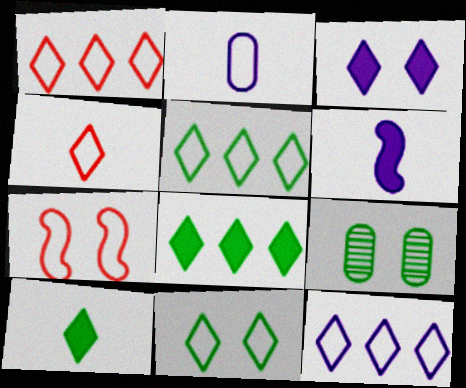[[1, 5, 12], 
[1, 6, 9], 
[2, 5, 7], 
[3, 7, 9], 
[4, 11, 12]]